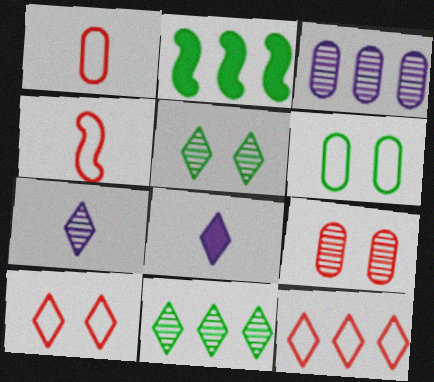[[2, 3, 12], 
[5, 8, 12], 
[8, 10, 11]]